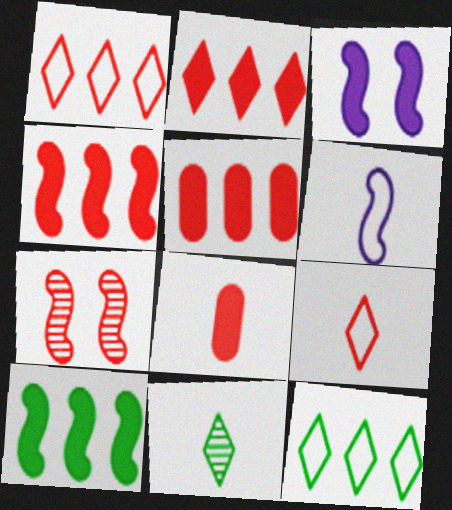[[1, 7, 8], 
[2, 4, 5], 
[5, 7, 9], 
[6, 7, 10], 
[6, 8, 11]]